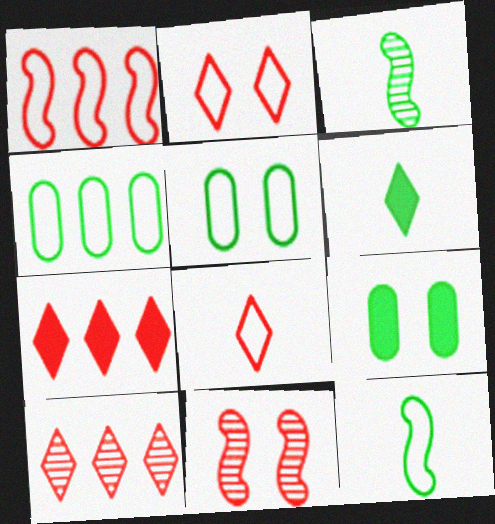[]